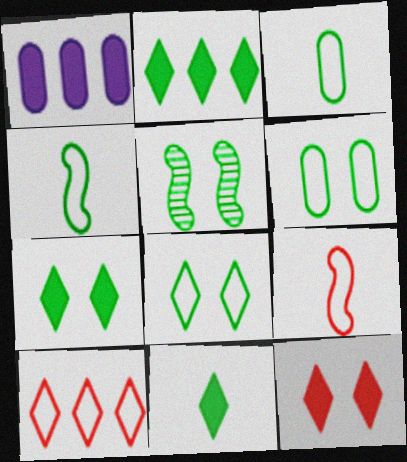[[2, 3, 5], 
[2, 7, 11], 
[5, 6, 7]]